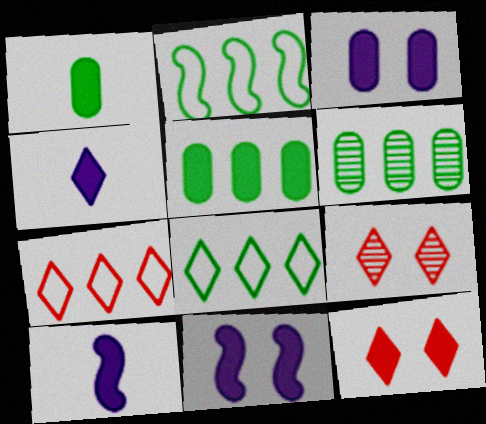[[4, 8, 9], 
[5, 10, 12]]